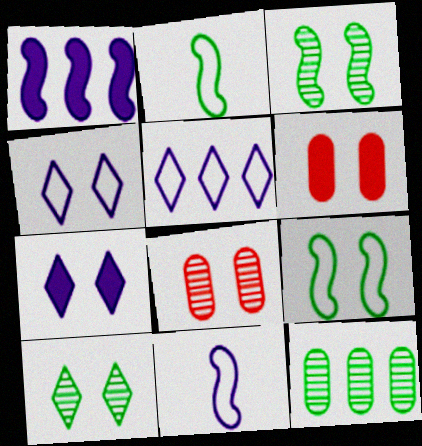[[3, 4, 6], 
[7, 8, 9]]